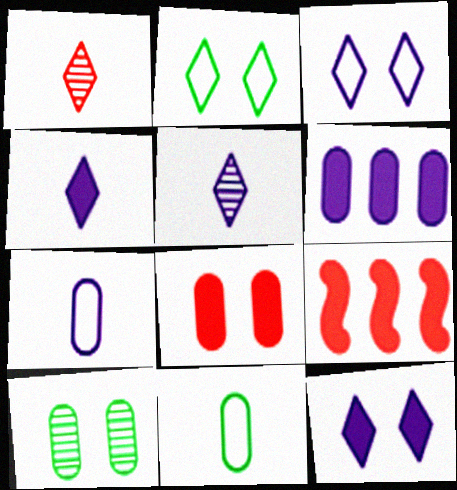[]